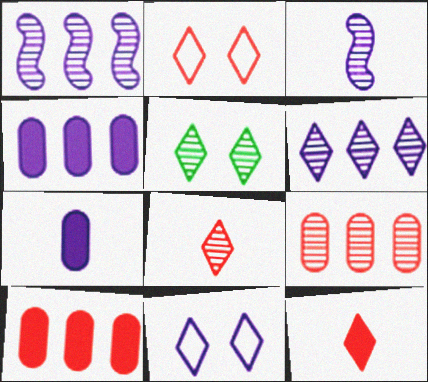[[1, 7, 11], 
[3, 4, 11], 
[3, 5, 9], 
[5, 6, 8]]